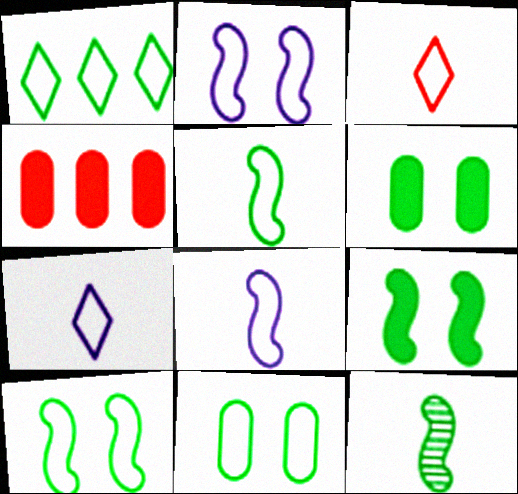[[1, 5, 11], 
[1, 6, 12]]